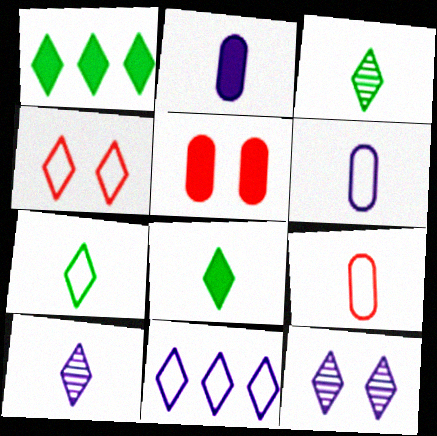[[1, 4, 10], 
[3, 7, 8], 
[4, 7, 11]]